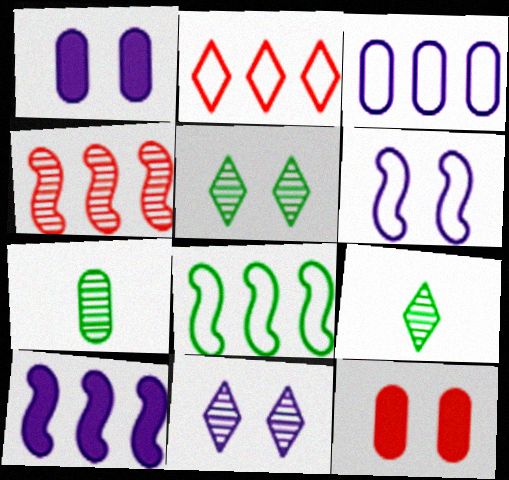[[1, 6, 11], 
[2, 3, 8], 
[3, 7, 12], 
[4, 7, 11], 
[4, 8, 10], 
[5, 6, 12]]